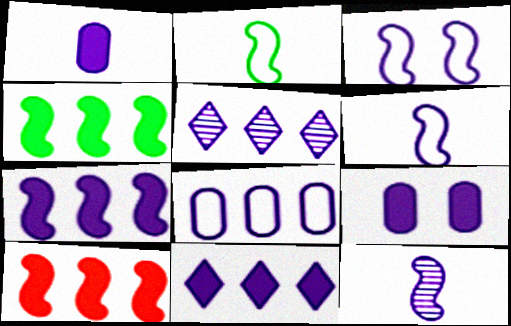[[1, 3, 5], 
[3, 7, 12], 
[4, 7, 10], 
[5, 6, 9], 
[5, 7, 8]]